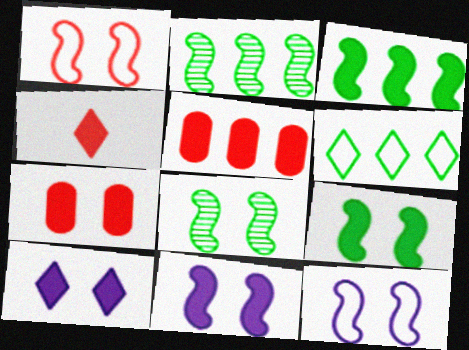[[1, 8, 11], 
[7, 9, 10]]